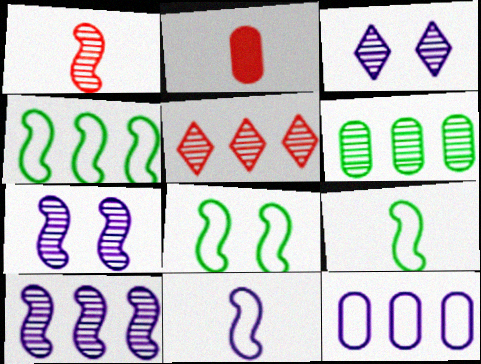[[1, 3, 6], 
[2, 3, 4], 
[4, 8, 9], 
[5, 6, 10]]